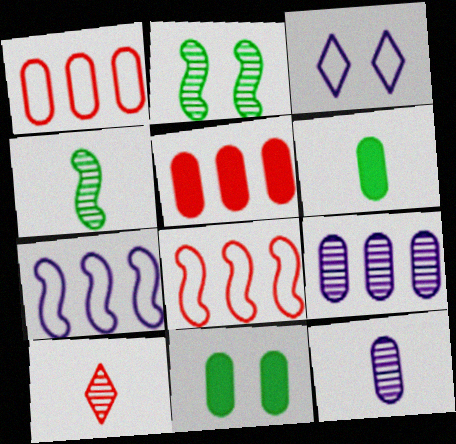[[1, 11, 12], 
[2, 9, 10], 
[3, 4, 5], 
[4, 10, 12], 
[7, 10, 11]]